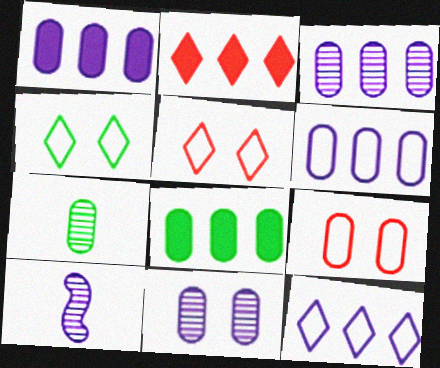[[1, 3, 6], 
[1, 7, 9], 
[5, 8, 10]]